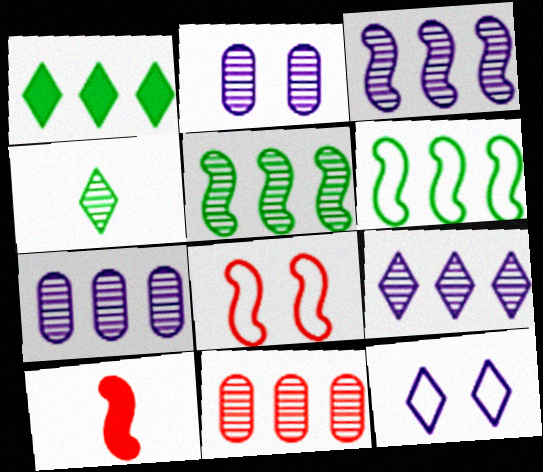[[3, 7, 9], 
[5, 9, 11]]